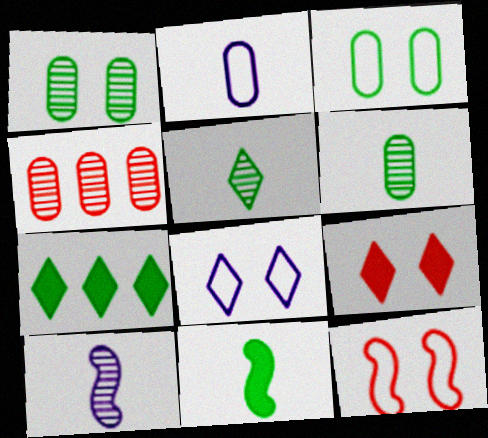[[3, 8, 12], 
[4, 8, 11]]